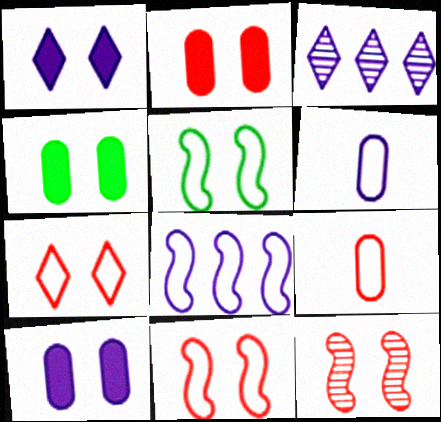[[2, 4, 10], 
[2, 7, 12]]